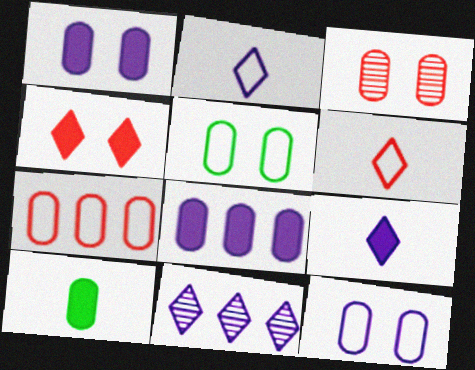[[1, 3, 5]]